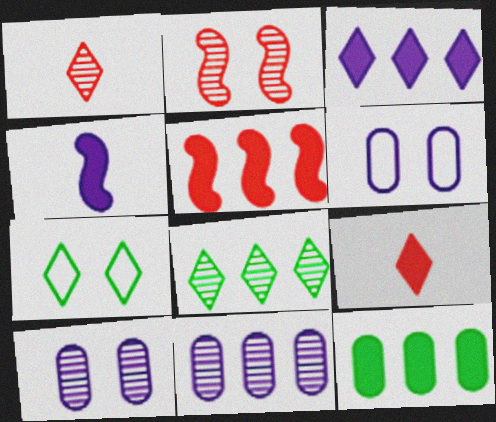[[1, 3, 7], 
[3, 5, 12]]